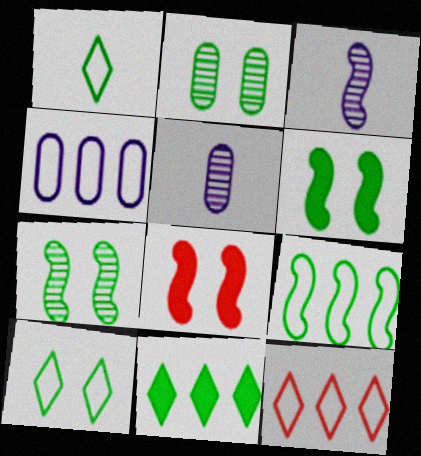[[2, 6, 10], 
[3, 8, 9], 
[4, 9, 12], 
[5, 6, 12]]